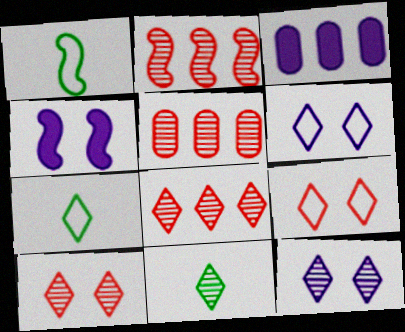[[1, 2, 4], 
[1, 3, 10], 
[2, 5, 8], 
[4, 5, 7], 
[8, 11, 12]]